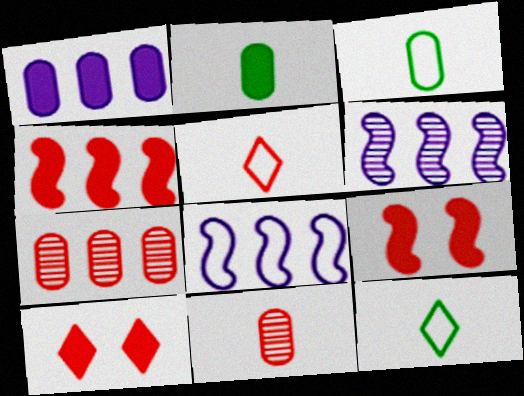[[3, 6, 10], 
[5, 7, 9]]